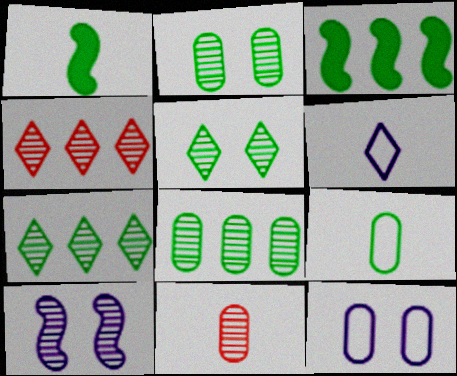[[1, 4, 12], 
[1, 6, 11], 
[3, 5, 9], 
[7, 10, 11]]